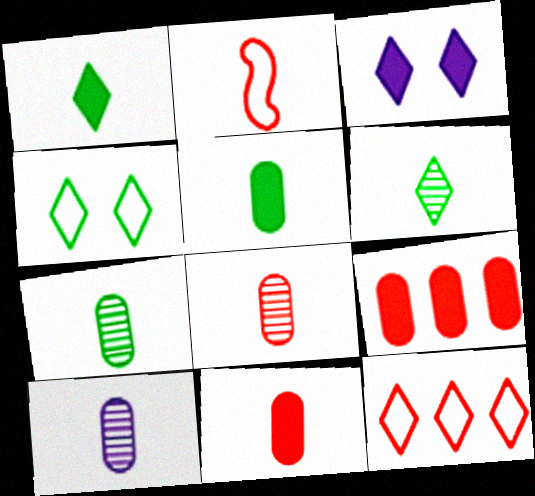[[1, 2, 10], 
[3, 6, 12], 
[7, 8, 10]]